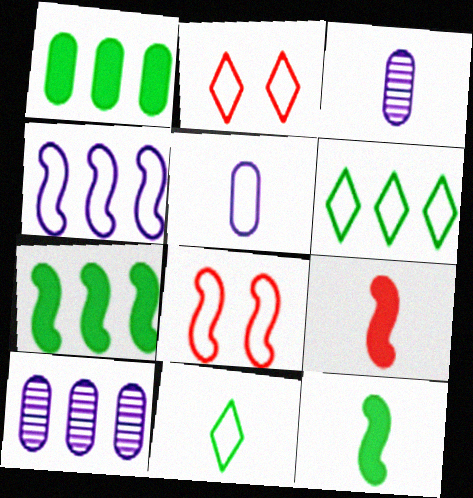[[2, 3, 7], 
[2, 10, 12], 
[3, 9, 11], 
[5, 6, 8]]